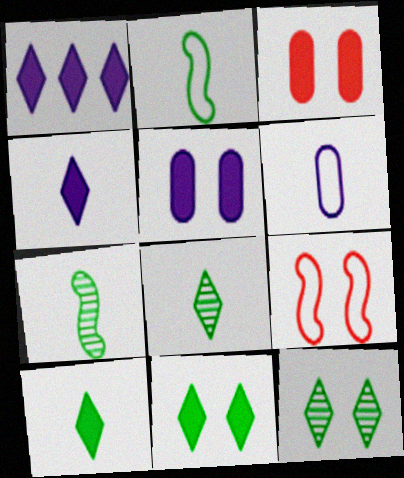[[5, 9, 12]]